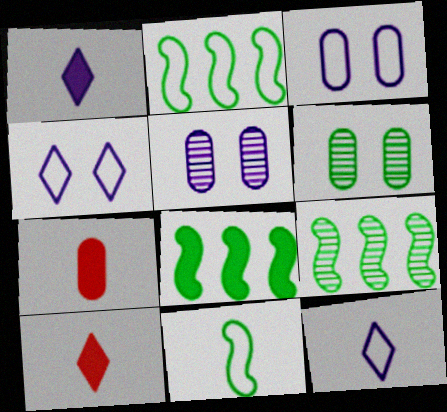[[2, 5, 10], 
[2, 8, 9], 
[3, 9, 10], 
[4, 7, 9]]